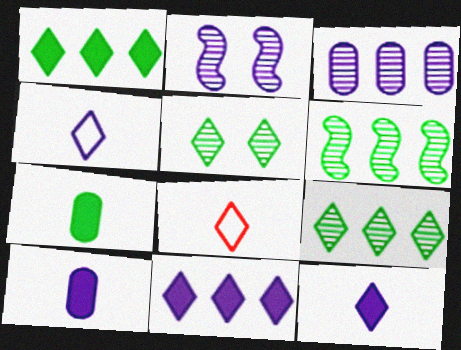[[5, 8, 11]]